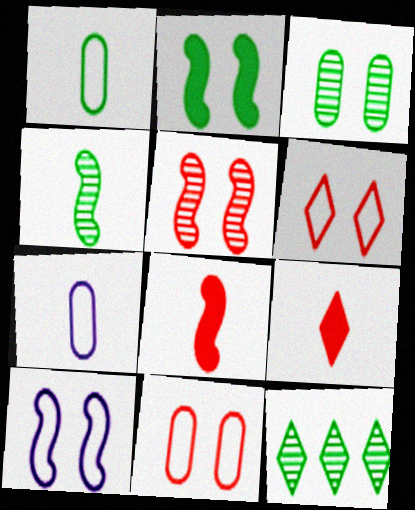[[1, 2, 12], 
[2, 5, 10], 
[3, 4, 12], 
[4, 7, 9]]